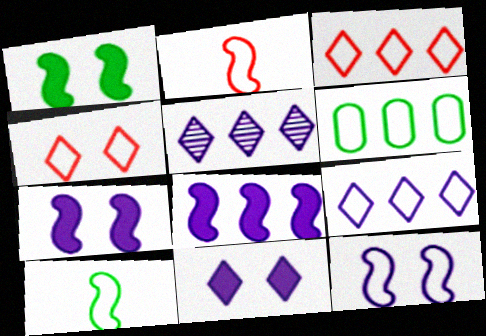[]